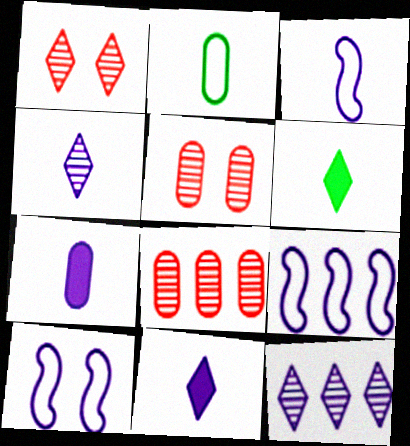[[3, 4, 7], 
[3, 9, 10], 
[5, 6, 9], 
[6, 8, 10], 
[7, 10, 12]]